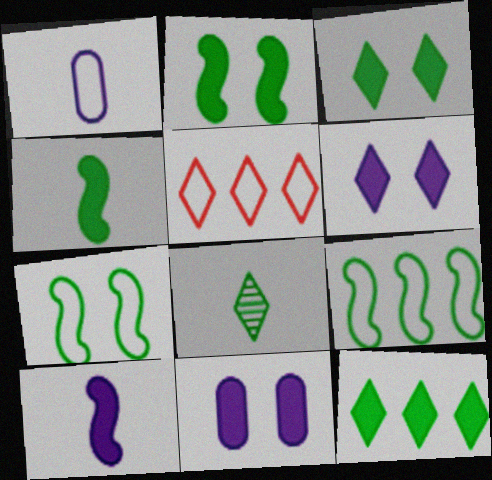[[1, 5, 7], 
[5, 6, 8]]